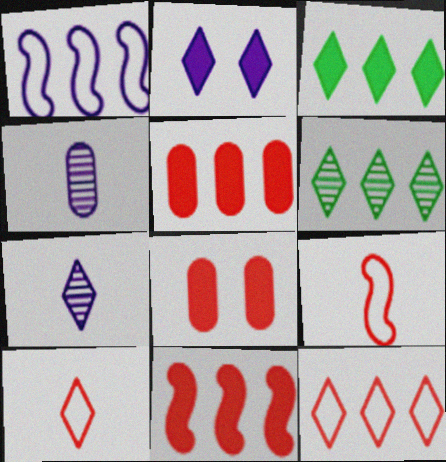[[1, 2, 4], 
[1, 5, 6], 
[2, 6, 10]]